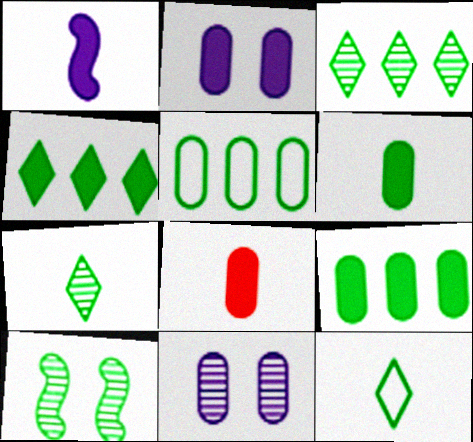[[2, 8, 9], 
[5, 8, 11], 
[9, 10, 12]]